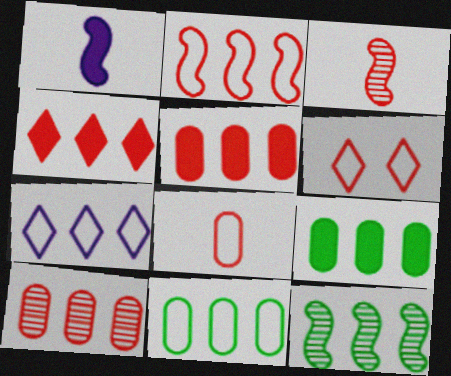[[2, 4, 10], 
[2, 6, 8], 
[2, 7, 11], 
[3, 5, 6], 
[5, 7, 12]]